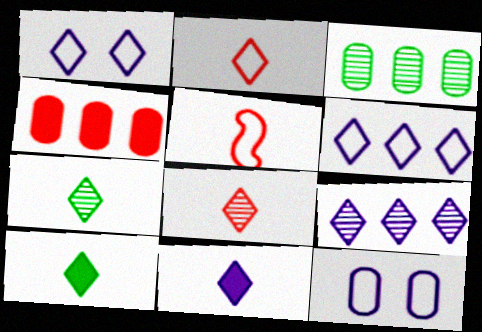[[1, 9, 11], 
[2, 7, 11]]